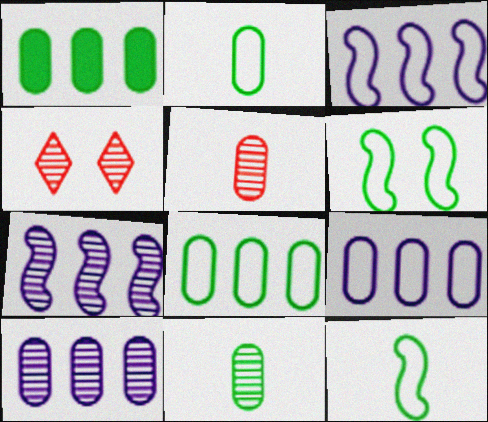[[4, 7, 11]]